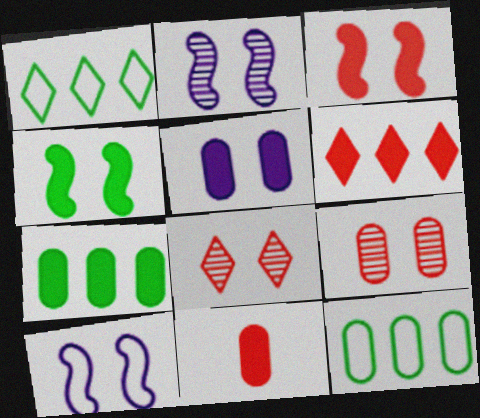[[1, 2, 11], 
[3, 6, 11], 
[5, 7, 11]]